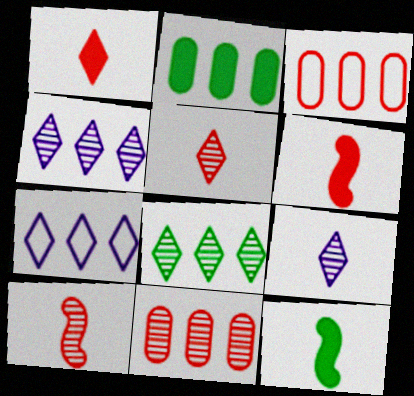[]